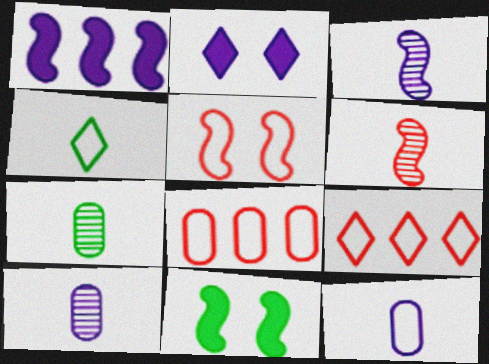[[9, 10, 11]]